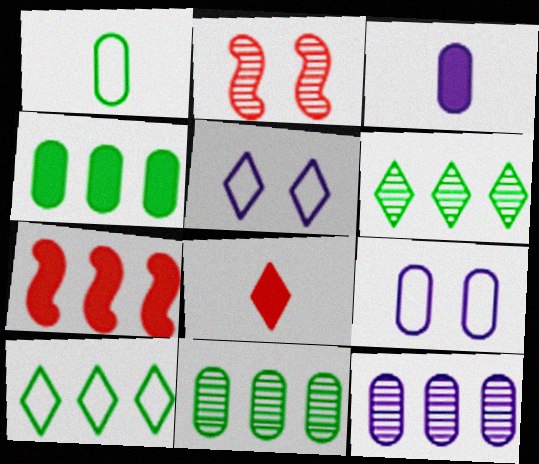[[2, 3, 10], 
[3, 9, 12], 
[5, 6, 8], 
[7, 10, 12]]